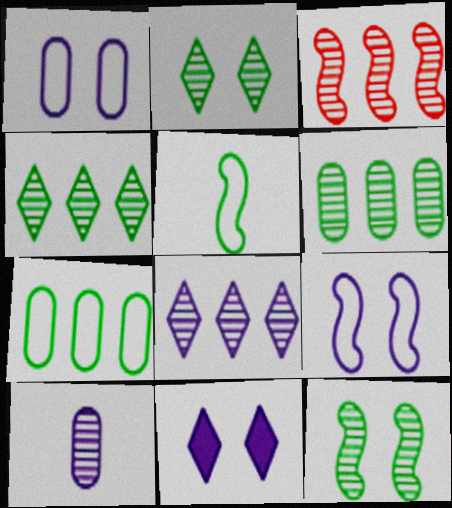[[2, 3, 10], 
[3, 6, 8]]